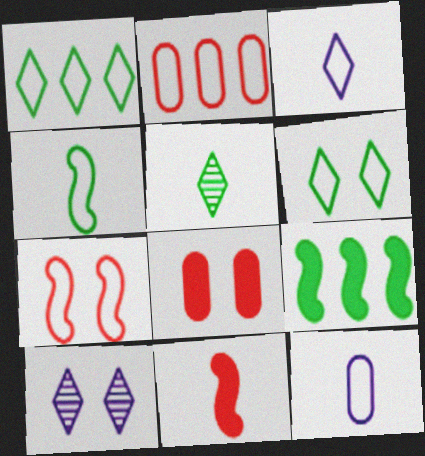[[1, 7, 12], 
[5, 11, 12]]